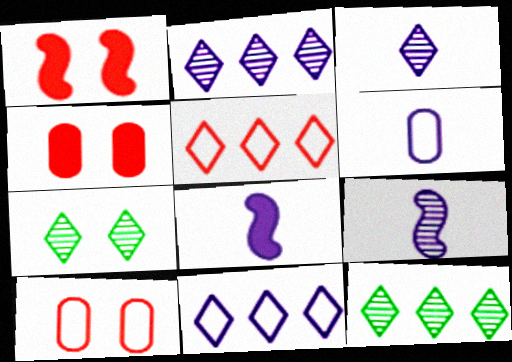[[1, 6, 12], 
[3, 6, 8], 
[8, 10, 12]]